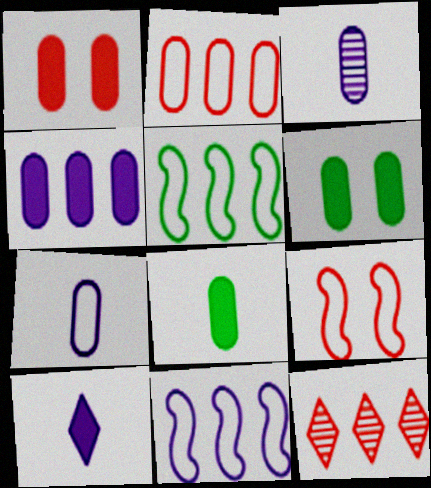[[1, 4, 8], 
[2, 3, 6], 
[4, 5, 12]]